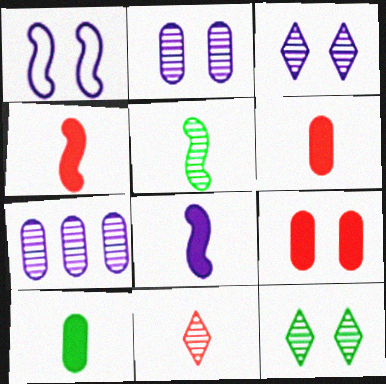[[1, 9, 12]]